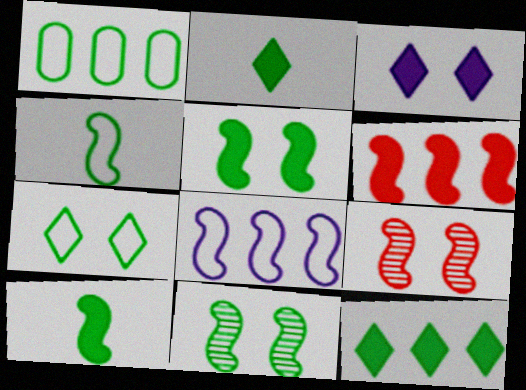[[1, 2, 11], 
[1, 4, 7], 
[8, 9, 10]]